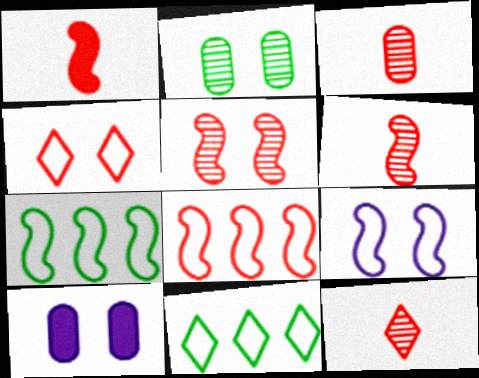[[1, 5, 8], 
[3, 6, 12], 
[6, 10, 11], 
[7, 10, 12]]